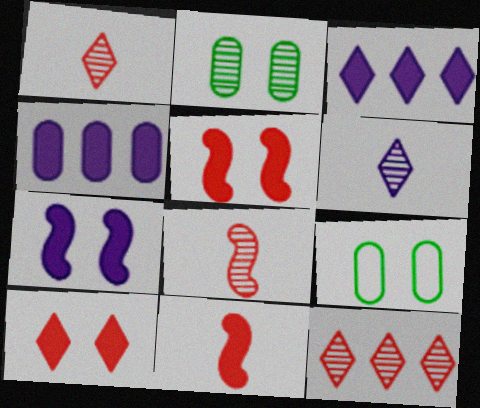[[3, 8, 9]]